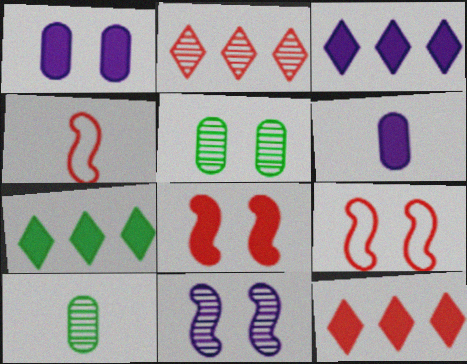[[2, 10, 11], 
[3, 4, 5], 
[3, 7, 12], 
[3, 9, 10], 
[6, 7, 8]]